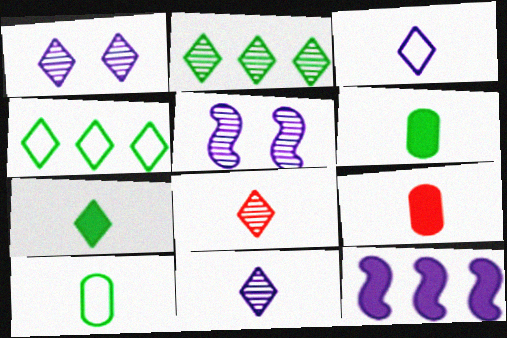[[1, 2, 8], 
[3, 7, 8], 
[4, 5, 9]]